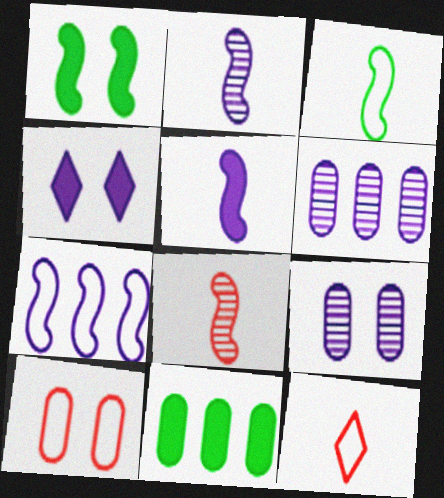[[1, 6, 12], 
[1, 7, 8], 
[3, 5, 8]]